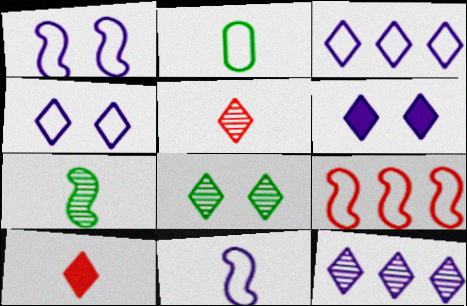[[2, 4, 9], 
[3, 8, 10], 
[5, 8, 12]]